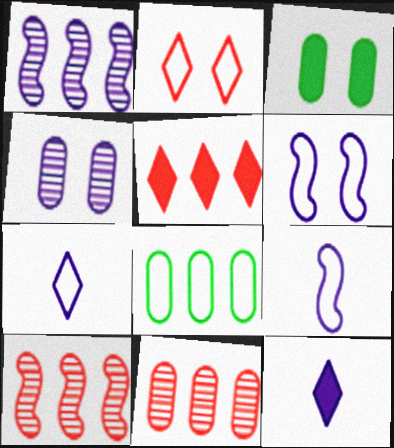[[1, 5, 8], 
[2, 8, 9], 
[3, 7, 10]]